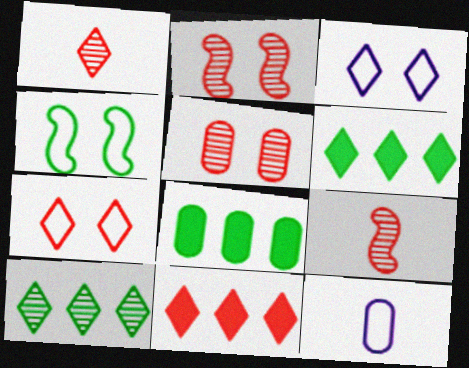[[1, 3, 6], 
[1, 7, 11], 
[2, 6, 12], 
[3, 8, 9], 
[5, 8, 12]]